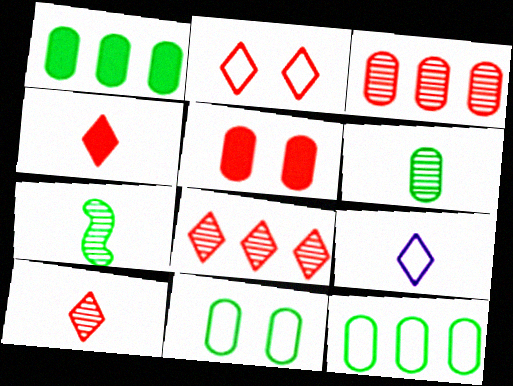[[1, 6, 11], 
[2, 4, 8]]